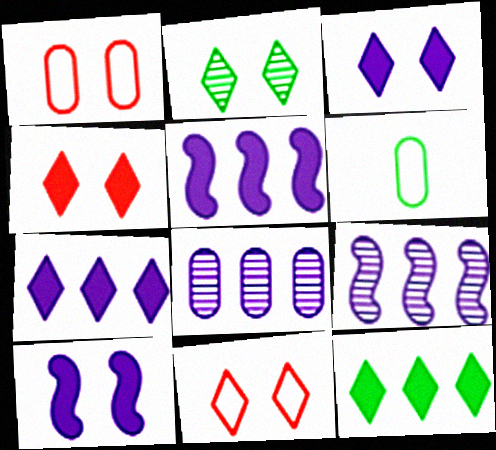[[1, 2, 10], 
[2, 3, 11], 
[4, 6, 9]]